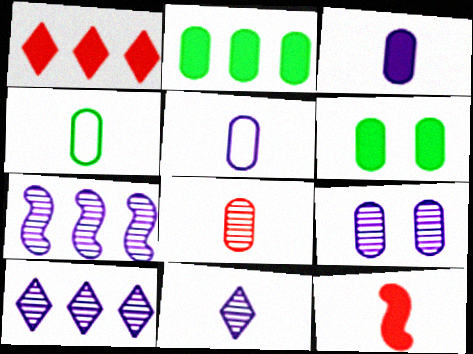[[3, 4, 8], 
[4, 11, 12], 
[7, 9, 11]]